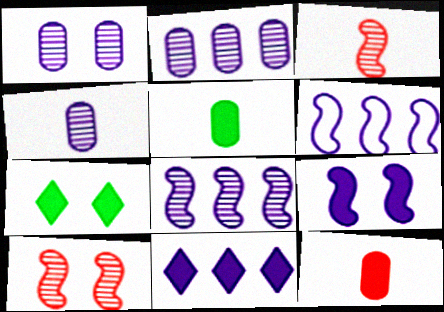[[1, 2, 4], 
[2, 6, 11]]